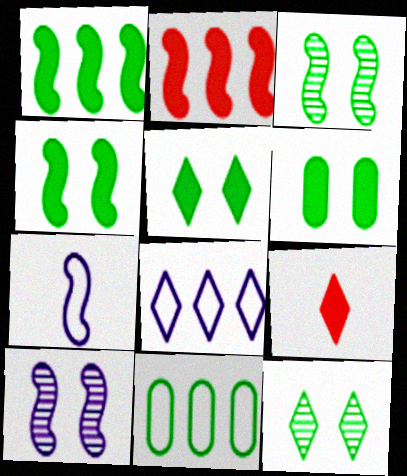[[2, 3, 7], 
[4, 5, 6], 
[8, 9, 12], 
[9, 10, 11]]